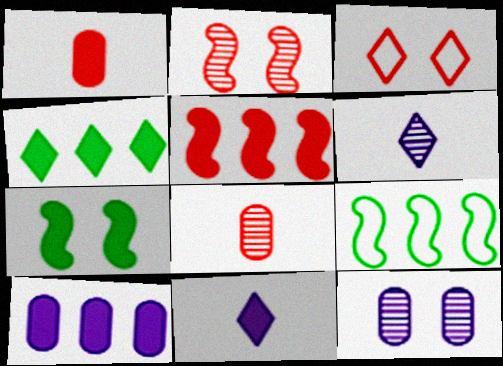[[3, 4, 6], 
[3, 5, 8], 
[3, 7, 12], 
[4, 5, 10]]